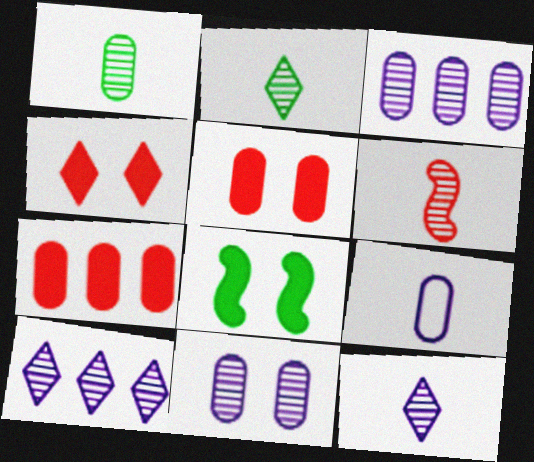[[1, 6, 12]]